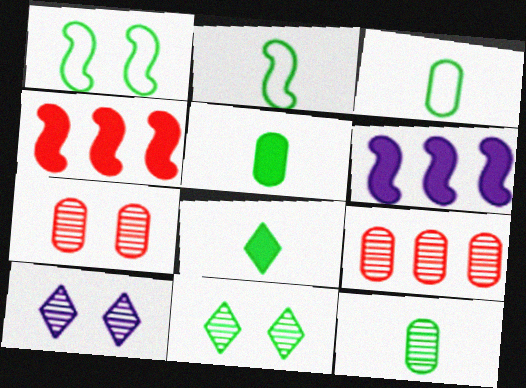[[2, 8, 12], 
[3, 4, 10], 
[3, 5, 12]]